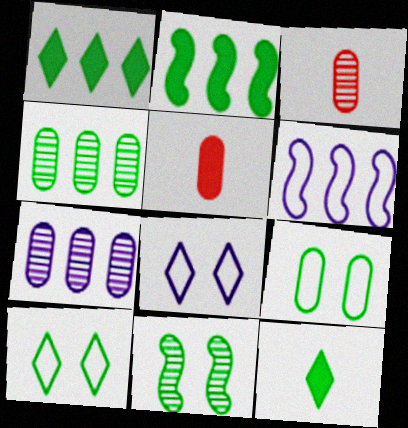[[2, 3, 8], 
[5, 7, 9]]